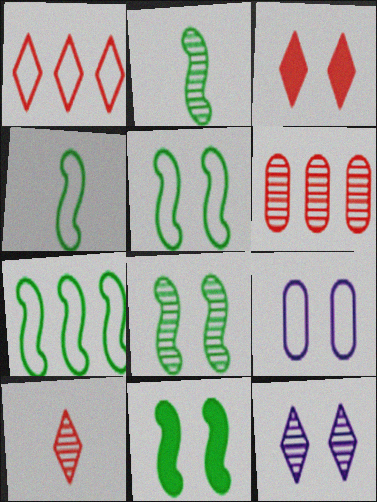[[1, 3, 10], 
[1, 4, 9], 
[2, 6, 12], 
[2, 7, 11], 
[3, 8, 9], 
[4, 5, 7], 
[5, 8, 11]]